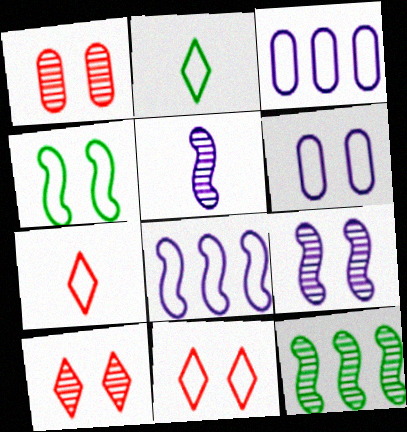[[3, 4, 7], 
[4, 6, 11]]